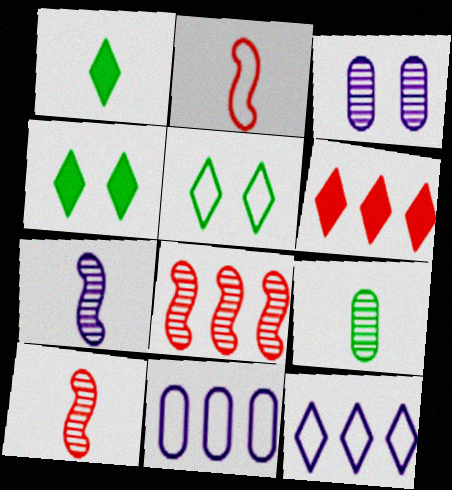[[2, 5, 11], 
[4, 10, 11]]